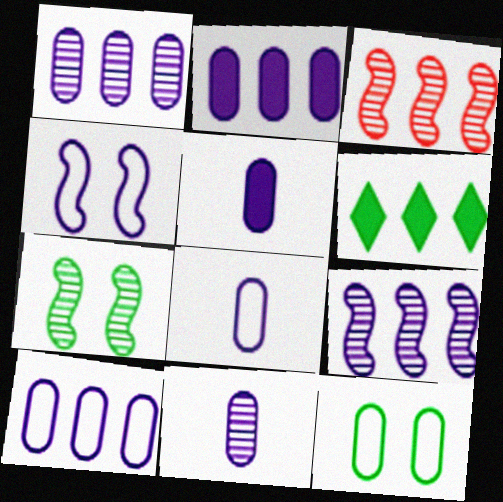[[1, 2, 10], 
[3, 6, 10], 
[5, 8, 11]]